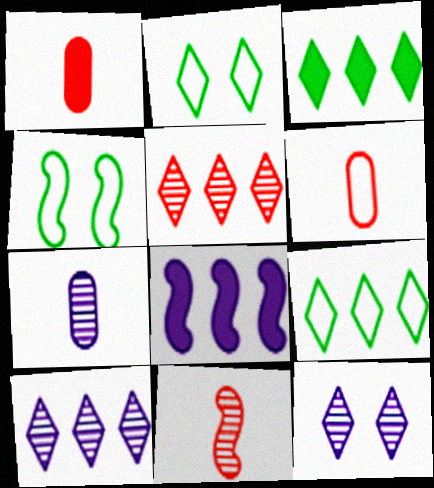[[1, 4, 10], 
[4, 8, 11]]